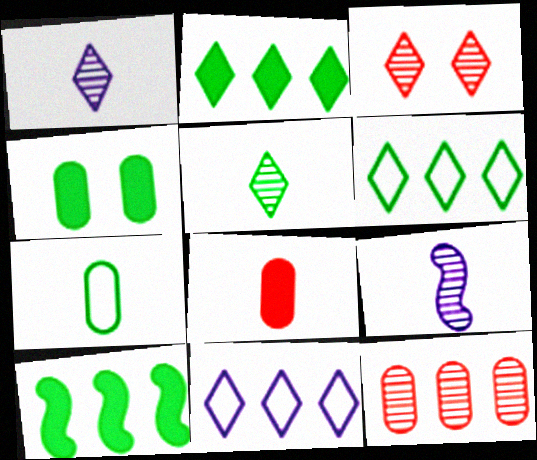[[10, 11, 12]]